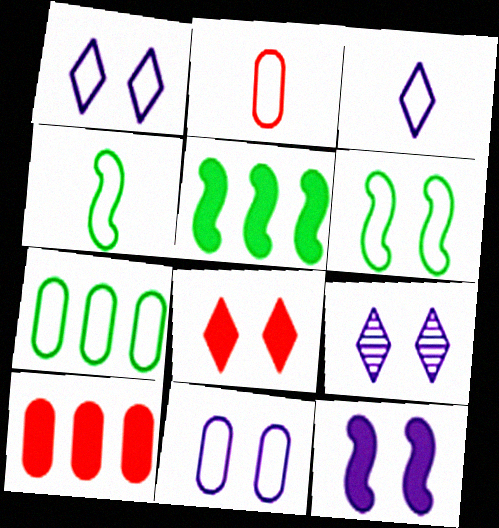[[2, 3, 4], 
[2, 5, 9], 
[2, 7, 11], 
[4, 9, 10], 
[9, 11, 12]]